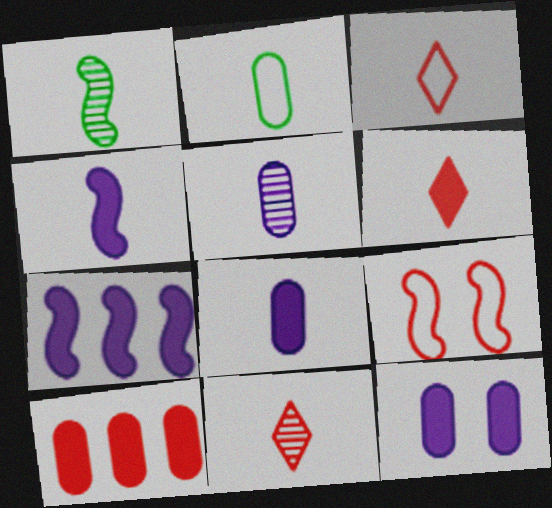[[1, 3, 8], 
[1, 5, 11], 
[1, 7, 9], 
[2, 4, 11], 
[3, 6, 11], 
[9, 10, 11]]